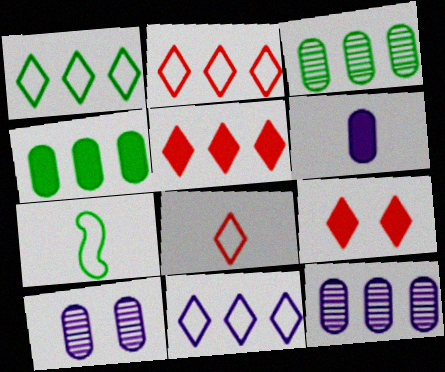[[1, 2, 11], 
[5, 7, 10], 
[7, 9, 12]]